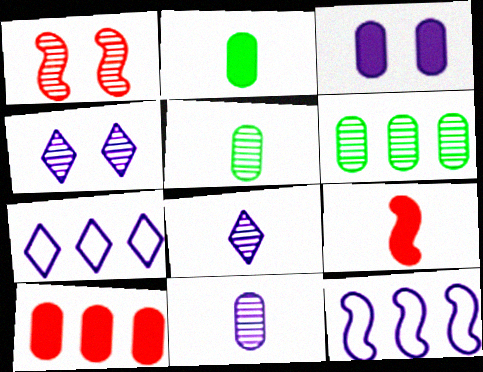[[1, 2, 7], 
[1, 6, 8], 
[2, 3, 10], 
[3, 8, 12]]